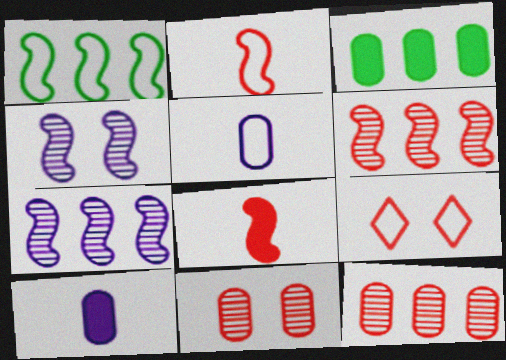[[1, 4, 8], 
[1, 5, 9], 
[3, 5, 11], 
[8, 9, 12]]